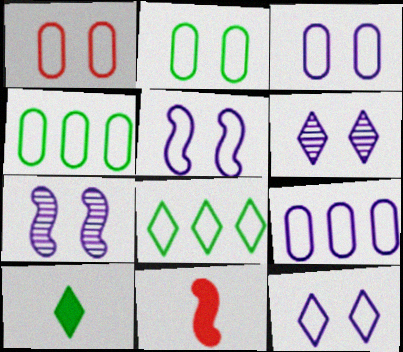[[1, 2, 3], 
[3, 5, 12], 
[4, 6, 11]]